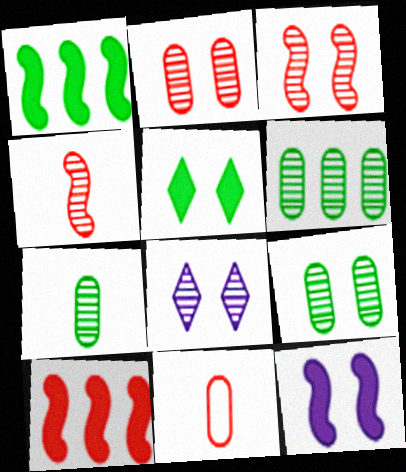[[1, 8, 11], 
[3, 8, 9], 
[4, 6, 8], 
[6, 7, 9]]